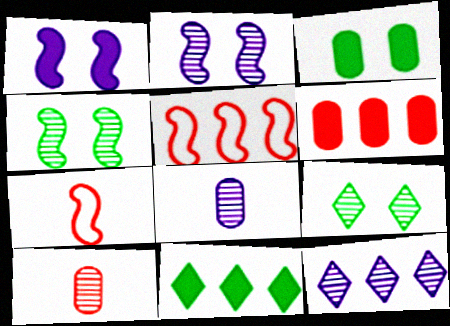[[2, 8, 12], 
[3, 7, 12], 
[4, 10, 12]]